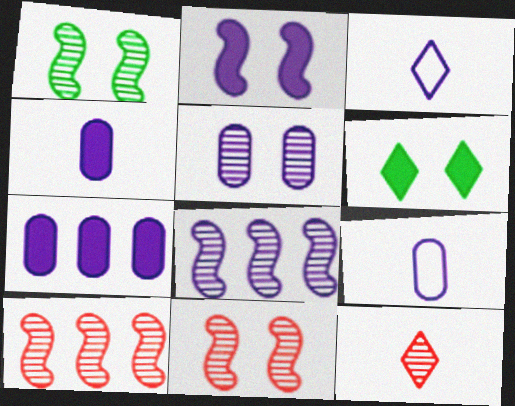[[5, 7, 9], 
[6, 9, 10]]